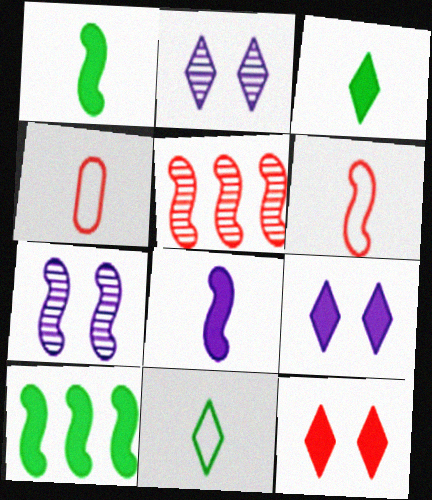[[2, 4, 10], 
[4, 5, 12], 
[6, 7, 10]]